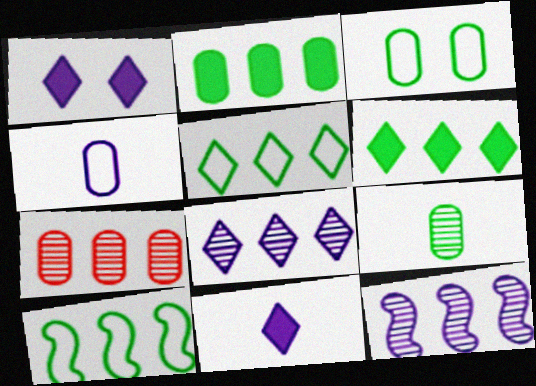[[1, 4, 12], 
[2, 3, 9]]